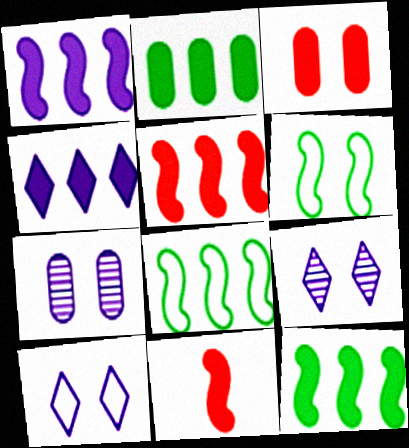[[1, 5, 12], 
[2, 4, 5], 
[3, 6, 9]]